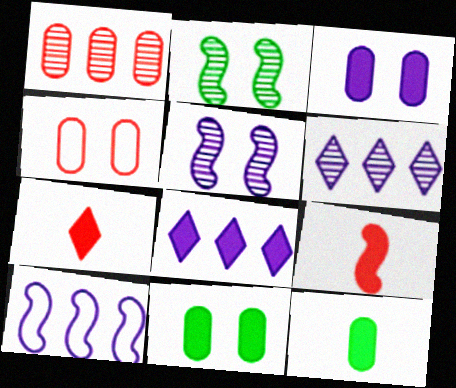[[2, 9, 10], 
[8, 9, 11]]